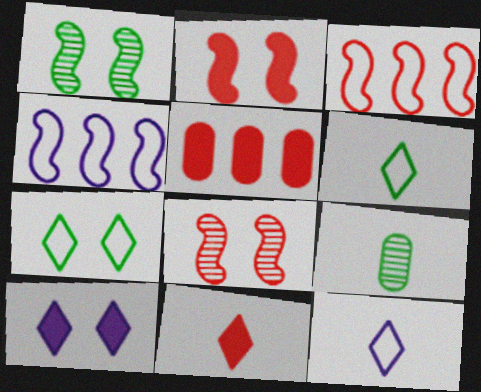[[1, 5, 12], 
[2, 5, 11], 
[3, 9, 10]]